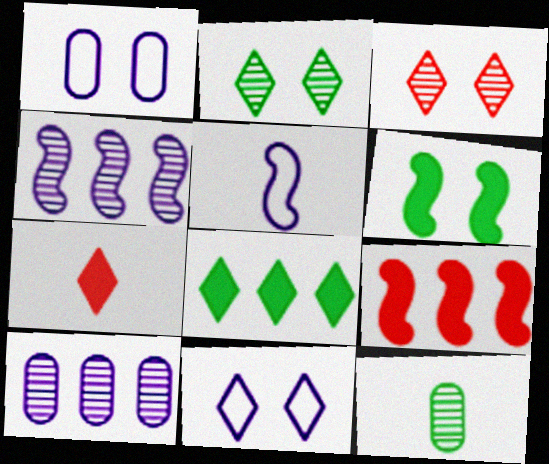[[1, 3, 6], 
[3, 4, 12], 
[5, 7, 12], 
[9, 11, 12]]